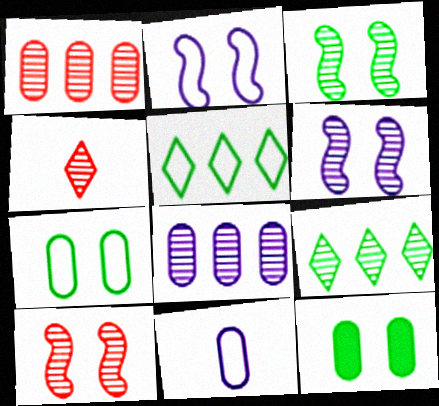[[1, 4, 10], 
[1, 11, 12], 
[3, 4, 8], 
[3, 6, 10]]